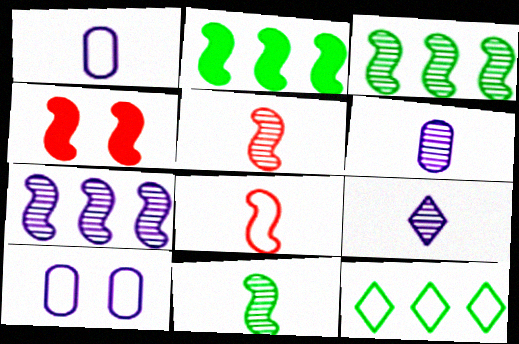[[4, 6, 12], 
[8, 10, 12]]